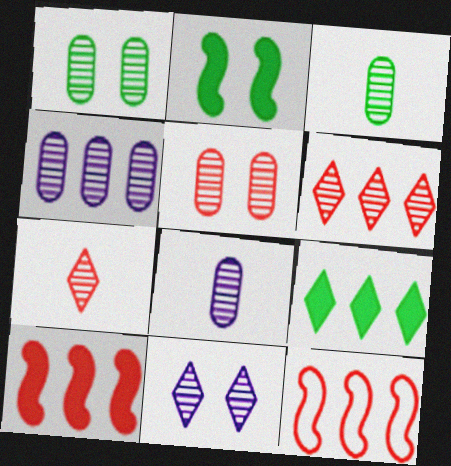[[3, 4, 5], 
[4, 9, 12]]